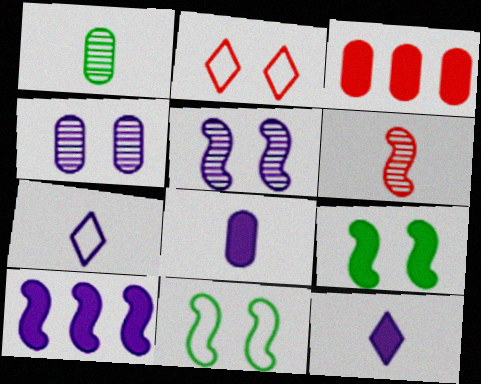[[1, 2, 10], 
[2, 3, 6], 
[2, 4, 9], 
[3, 9, 12], 
[4, 7, 10], 
[6, 10, 11]]